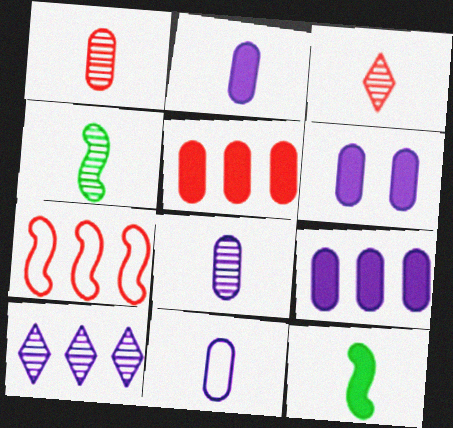[[2, 6, 9], 
[2, 8, 11], 
[3, 4, 8], 
[3, 11, 12]]